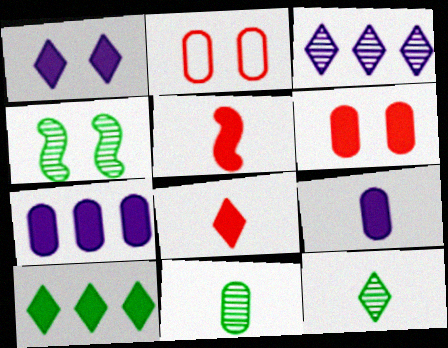[[1, 2, 4], 
[1, 8, 10], 
[2, 7, 11]]